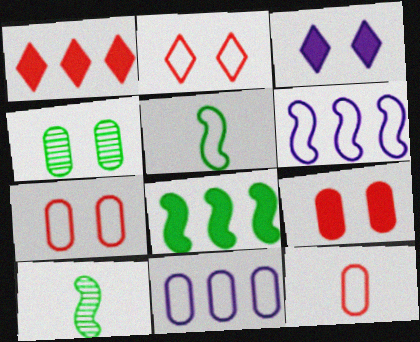[[2, 5, 11]]